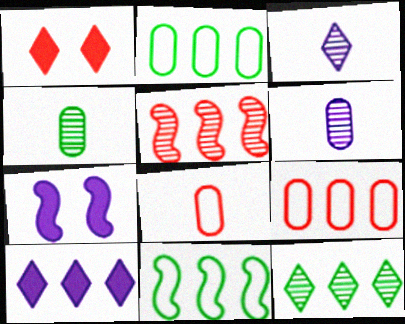[[1, 5, 8], 
[1, 6, 11], 
[2, 5, 10], 
[7, 8, 12]]